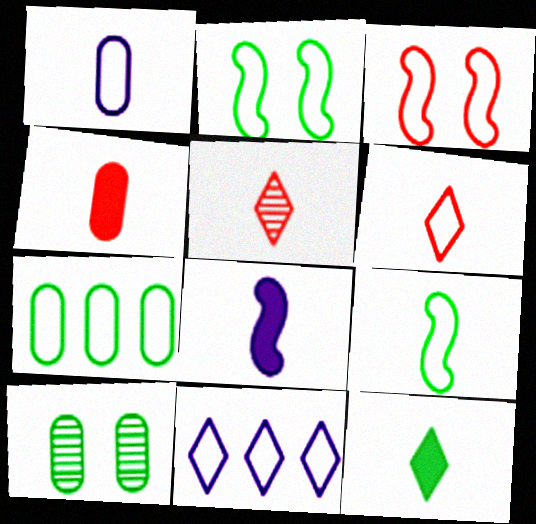[[1, 6, 9], 
[4, 8, 12]]